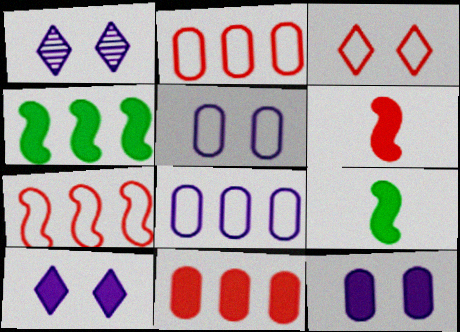[[1, 2, 9], 
[9, 10, 11]]